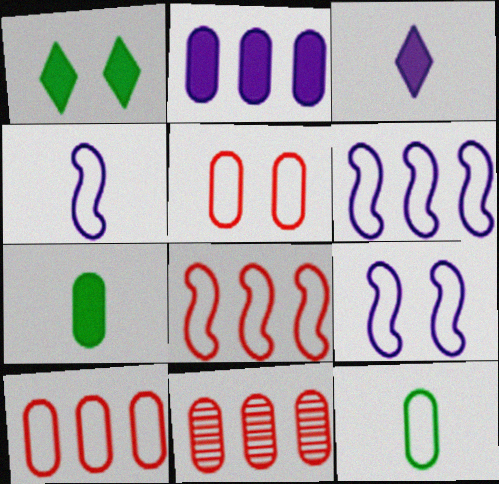[[1, 4, 11], 
[4, 6, 9]]